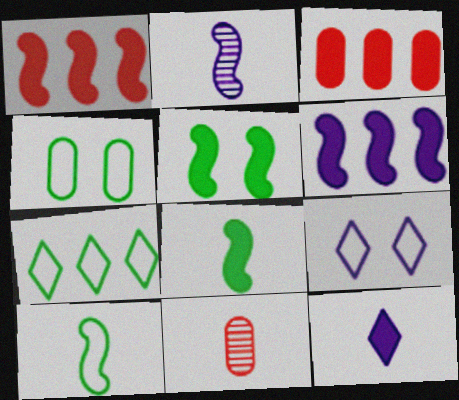[[3, 5, 12], 
[4, 7, 10], 
[10, 11, 12]]